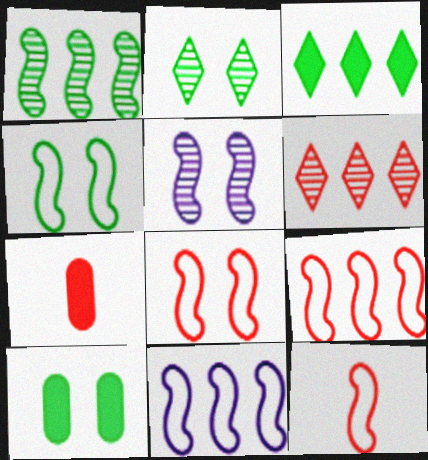[[2, 4, 10], 
[2, 7, 11], 
[4, 11, 12], 
[6, 7, 8], 
[8, 9, 12]]